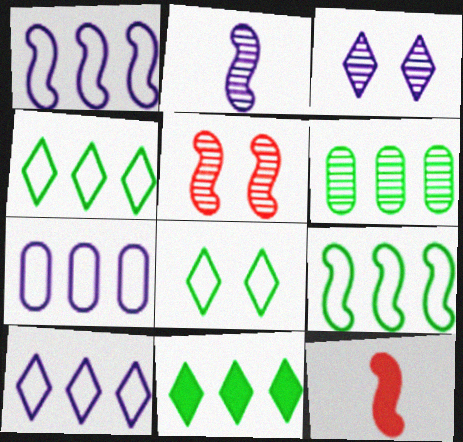[[1, 7, 10], 
[6, 9, 11]]